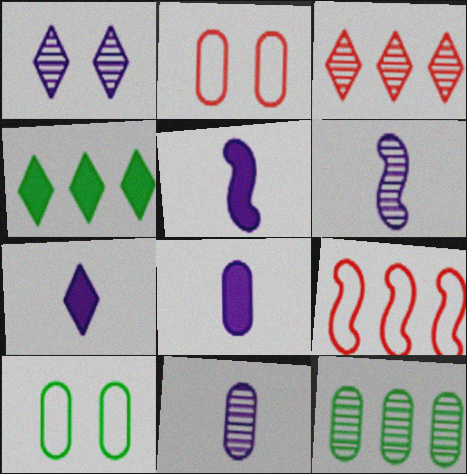[[2, 4, 6], 
[2, 8, 12], 
[3, 5, 10], 
[5, 7, 8]]